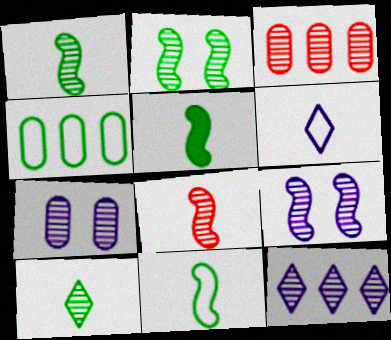[[1, 5, 11], 
[3, 9, 10]]